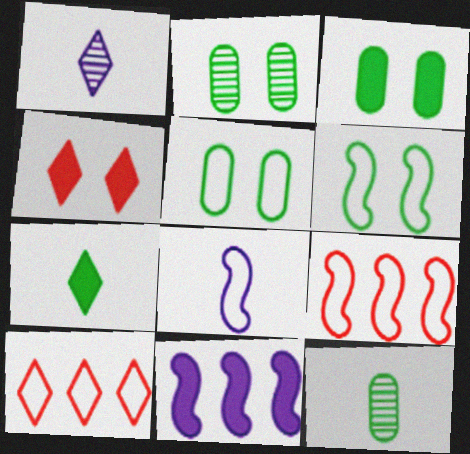[[1, 3, 9], 
[2, 3, 5], 
[5, 8, 10], 
[6, 8, 9]]